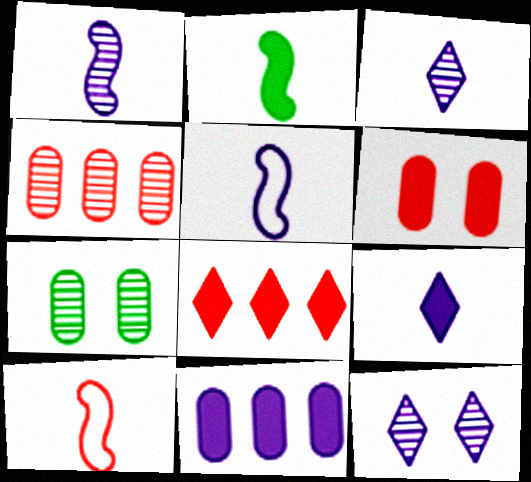[[1, 2, 10], 
[5, 7, 8], 
[5, 11, 12]]